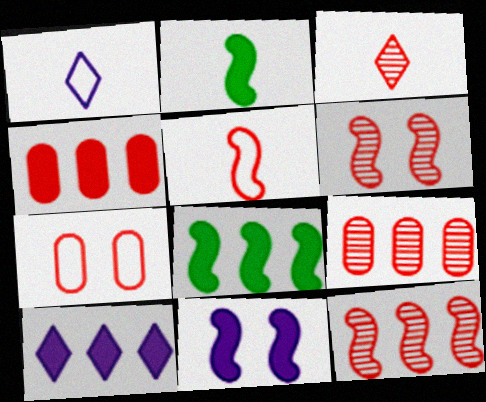[[3, 6, 9], 
[4, 8, 10]]